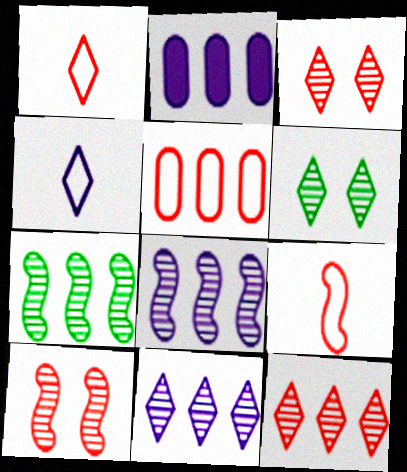[[2, 6, 9]]